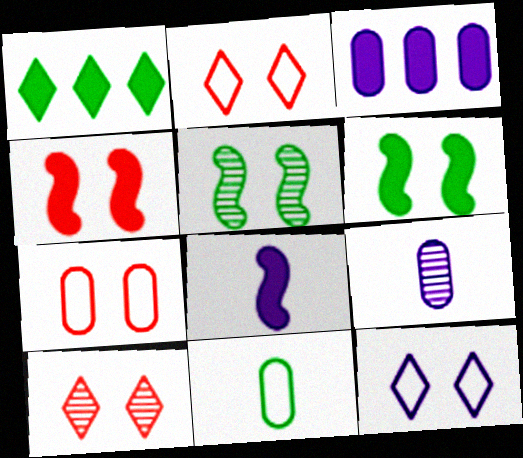[[1, 5, 11], 
[4, 7, 10]]